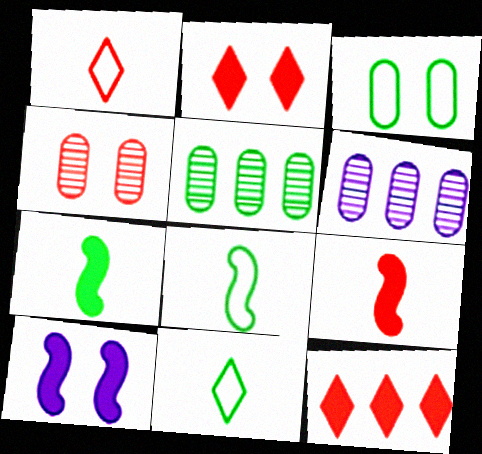[[1, 5, 10], 
[2, 6, 8]]